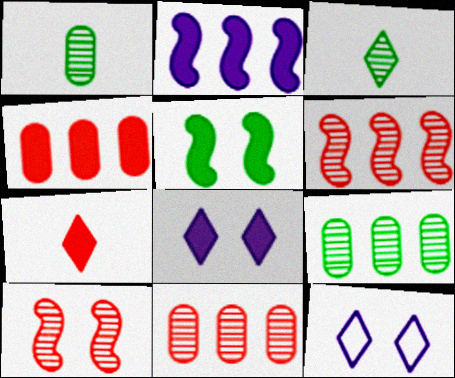[]